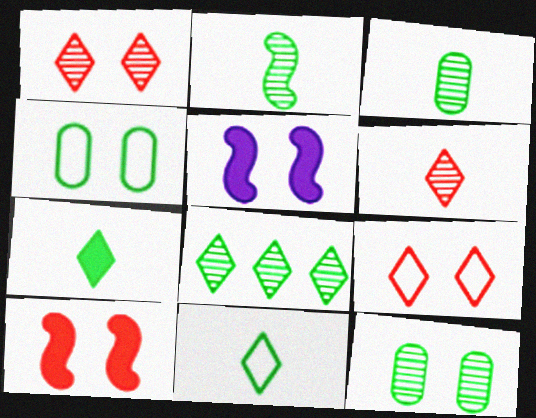[[1, 4, 5], 
[2, 8, 12], 
[5, 9, 12]]